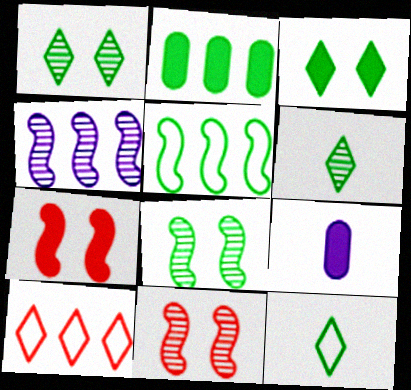[[2, 4, 10], 
[2, 8, 12], 
[8, 9, 10]]